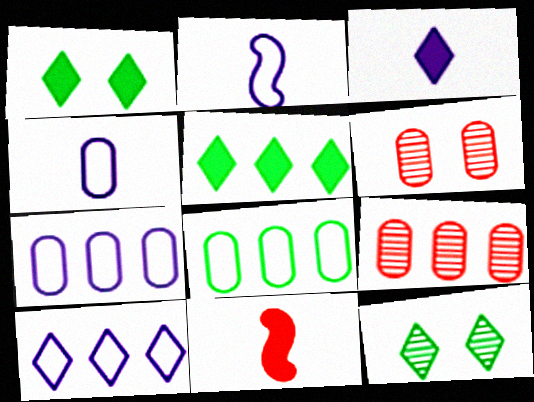[[1, 2, 9], 
[2, 5, 6], 
[7, 11, 12]]